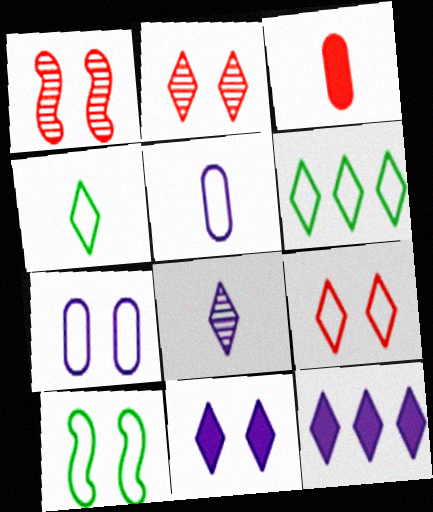[[2, 4, 12], 
[7, 9, 10]]